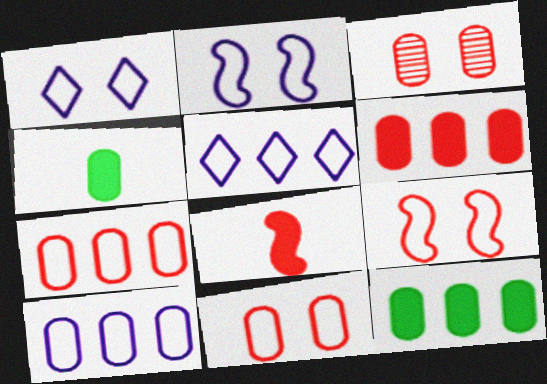[[3, 4, 10]]